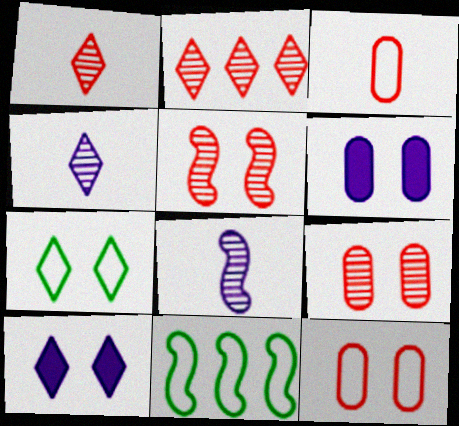[[1, 6, 11], 
[5, 6, 7]]